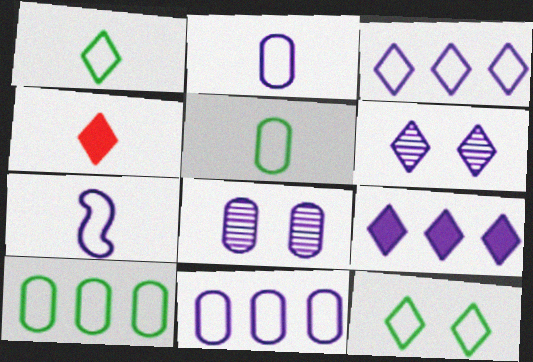[[7, 8, 9]]